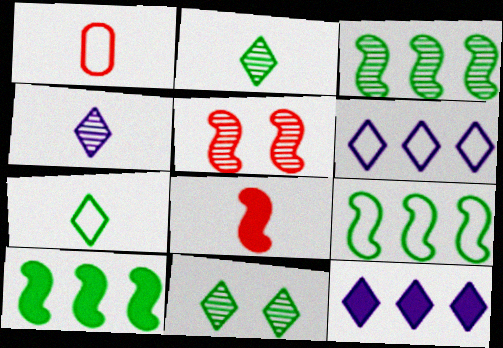[[3, 9, 10]]